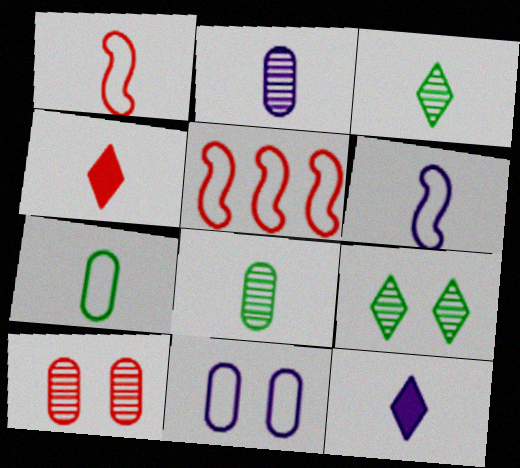[[1, 8, 12], 
[2, 6, 12], 
[4, 5, 10], 
[4, 6, 8]]